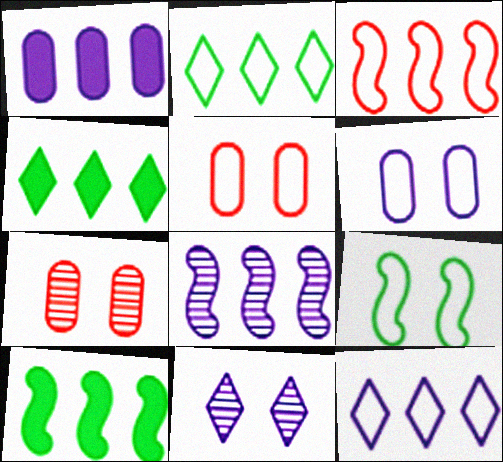[[1, 8, 12], 
[3, 8, 10]]